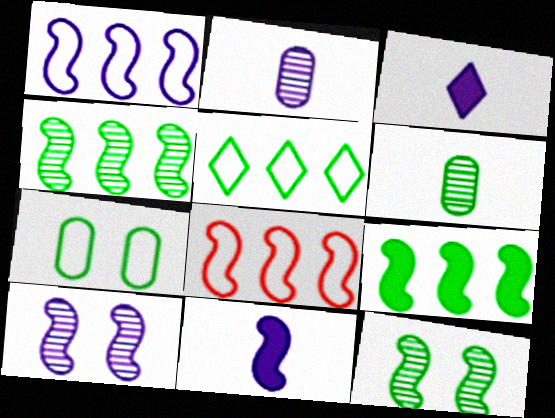[[1, 10, 11], 
[8, 11, 12]]